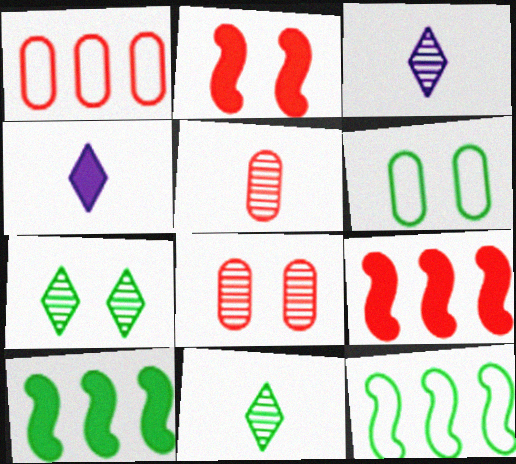[[3, 6, 9], 
[4, 8, 12], 
[6, 10, 11]]